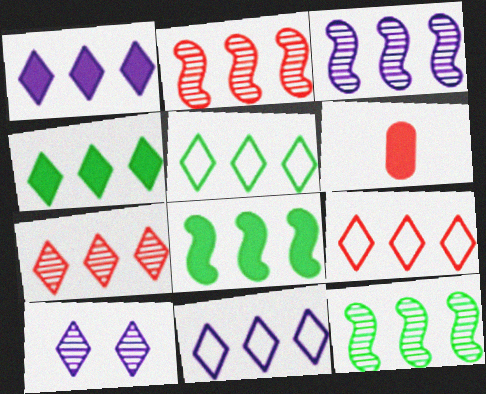[[1, 5, 7], 
[2, 3, 12], 
[4, 7, 11], 
[5, 9, 11]]